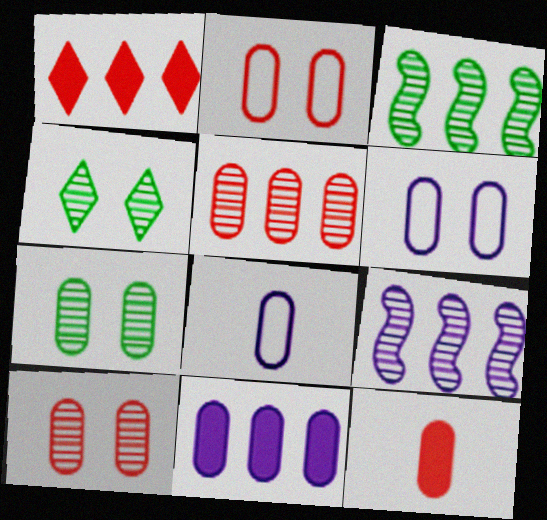[[2, 5, 12]]